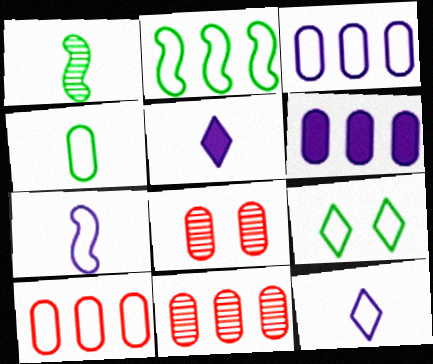[[2, 4, 9], 
[2, 5, 8], 
[4, 6, 8], 
[7, 9, 10]]